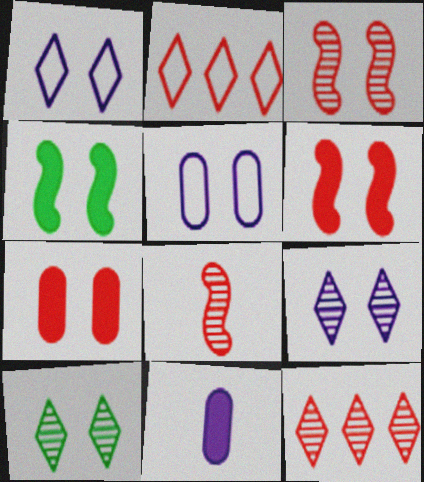[[2, 7, 8], 
[5, 6, 10]]